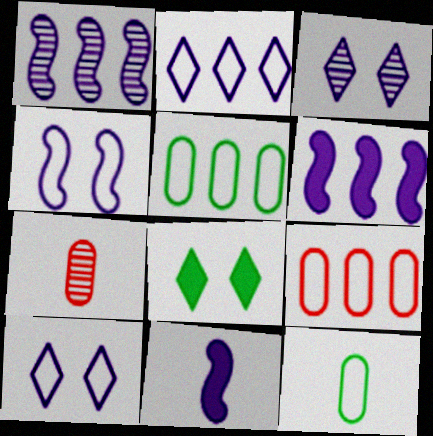[[1, 4, 11]]